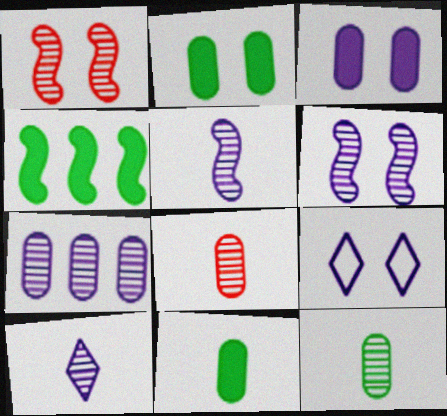[[1, 2, 9], 
[3, 6, 9], 
[4, 8, 9], 
[6, 7, 10]]